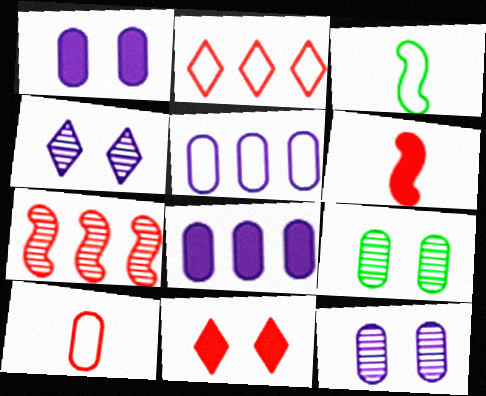[[7, 10, 11], 
[8, 9, 10]]